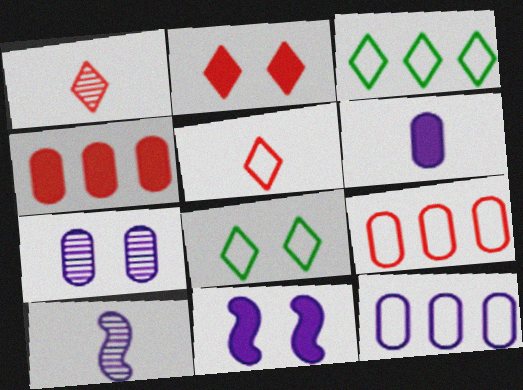[[4, 8, 10], 
[6, 7, 12]]